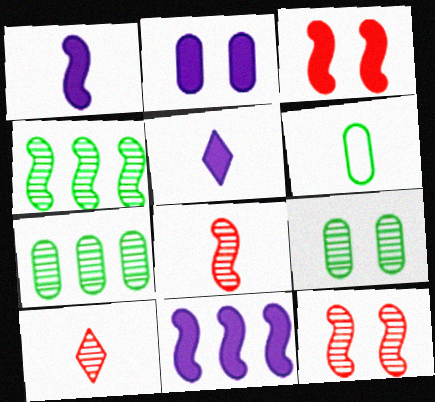[[1, 6, 10], 
[2, 5, 11], 
[5, 6, 8]]